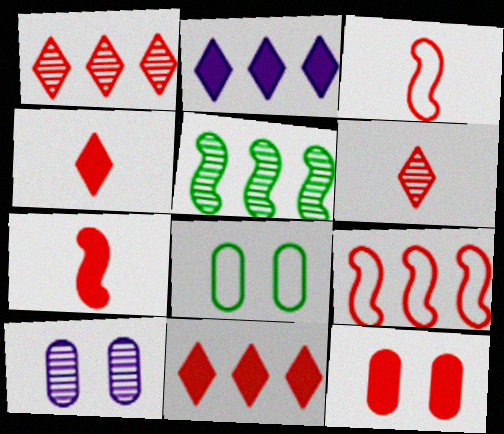[[1, 3, 12], 
[5, 6, 10], 
[6, 9, 12], 
[7, 11, 12], 
[8, 10, 12]]